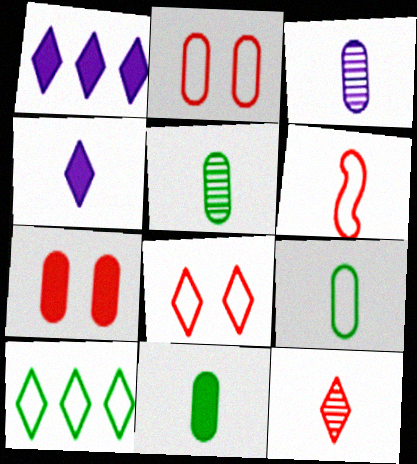[[4, 5, 6], 
[5, 9, 11]]